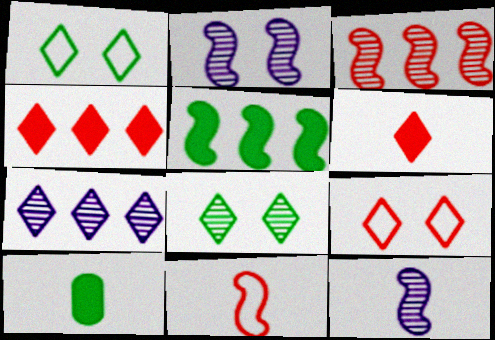[[1, 6, 7], 
[2, 5, 11]]